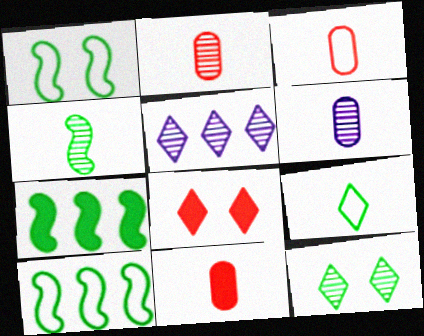[[1, 4, 7], 
[1, 5, 11], 
[2, 3, 11], 
[5, 8, 9], 
[6, 8, 10]]